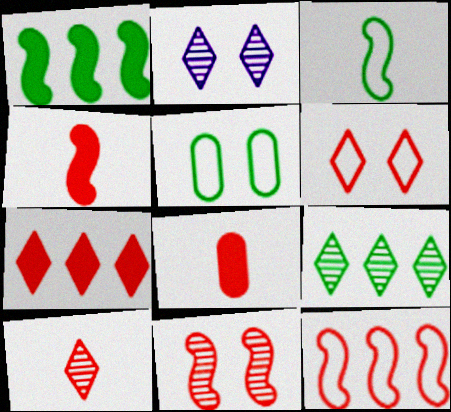[[2, 9, 10], 
[4, 11, 12], 
[6, 7, 10]]